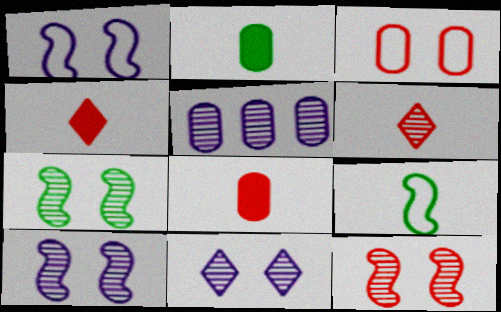[[2, 3, 5], 
[5, 6, 7], 
[7, 10, 12]]